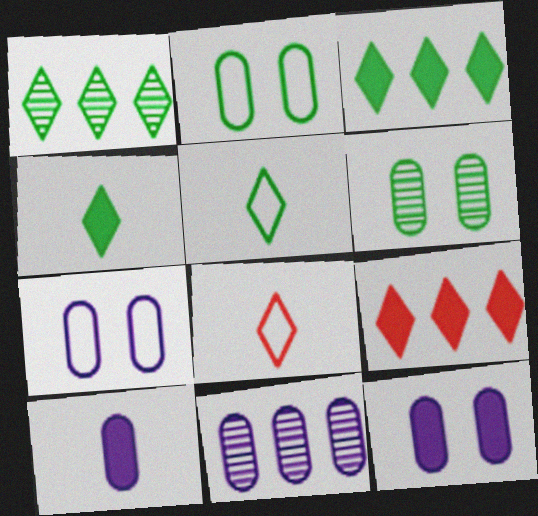[[7, 10, 11]]